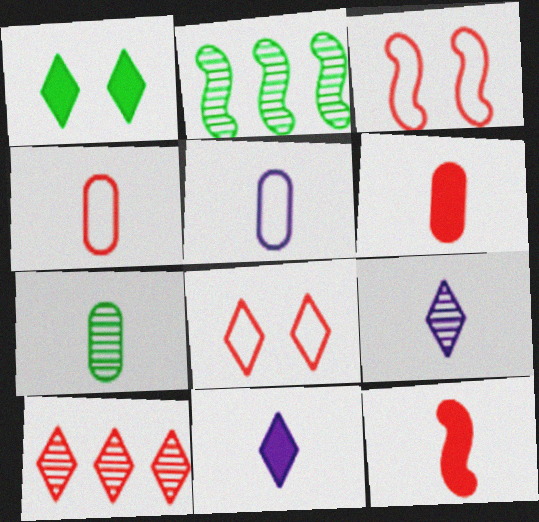[[3, 6, 10], 
[5, 6, 7]]